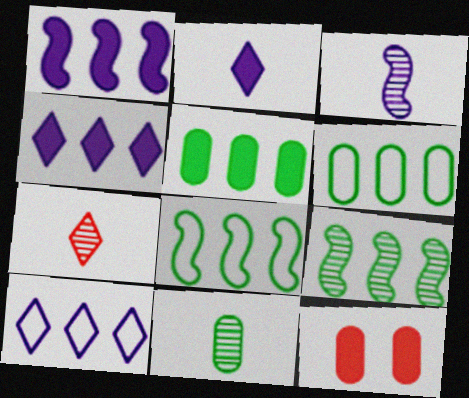[[3, 7, 11]]